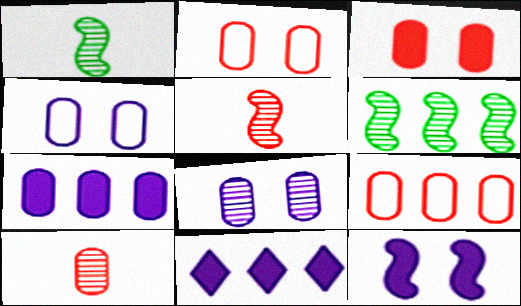[[1, 2, 11], 
[3, 9, 10], 
[6, 9, 11]]